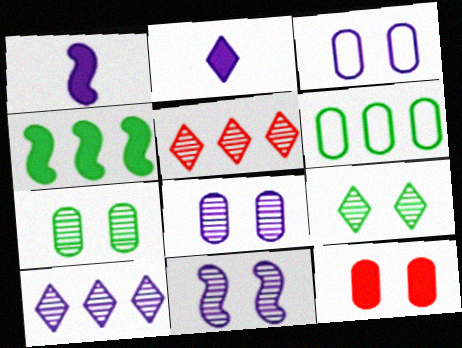[[1, 3, 10], 
[2, 4, 12], 
[3, 7, 12]]